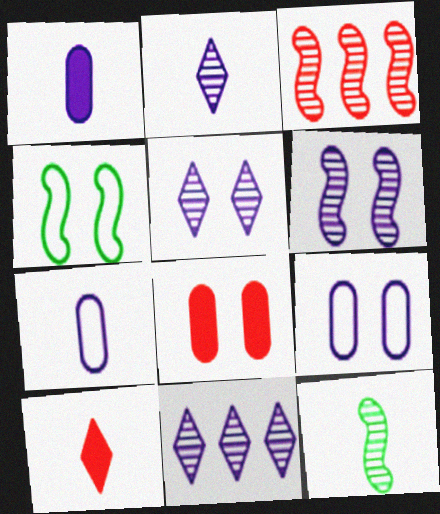[[2, 5, 11], 
[3, 6, 12], 
[4, 5, 8], 
[7, 10, 12]]